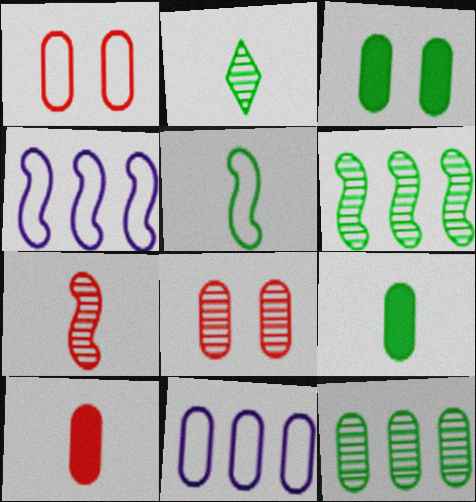[[2, 5, 9], 
[8, 9, 11]]